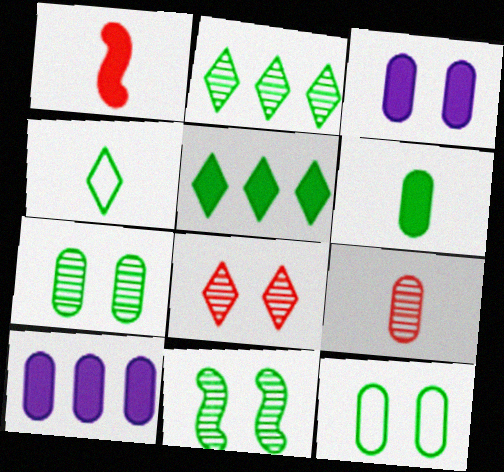[[1, 3, 5], 
[9, 10, 12]]